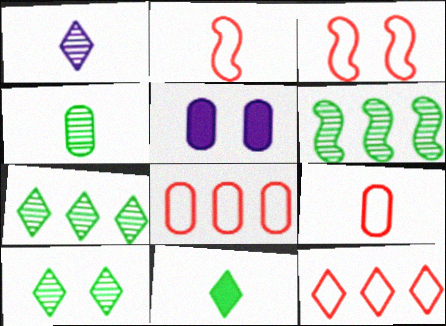[[2, 5, 7], 
[3, 5, 10], 
[3, 9, 12], 
[4, 5, 8], 
[4, 6, 10]]